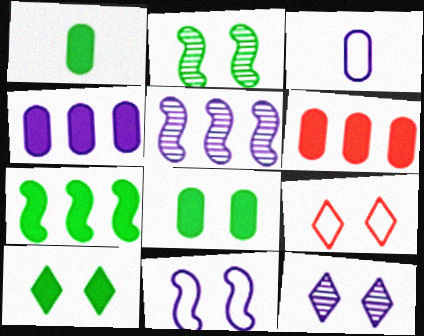[[1, 5, 9], 
[1, 7, 10], 
[9, 10, 12]]